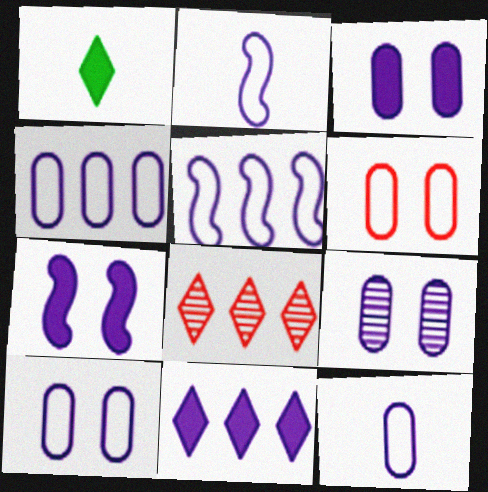[[2, 9, 11], 
[3, 9, 10], 
[4, 10, 12]]